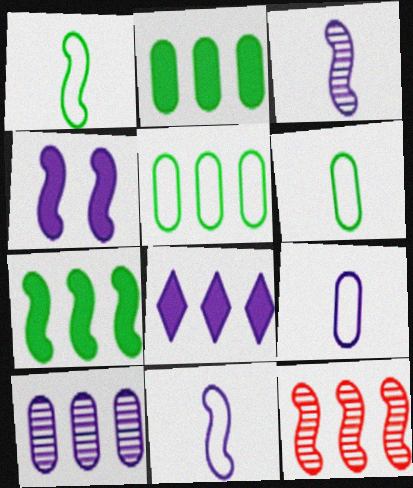[[1, 4, 12], 
[5, 8, 12]]